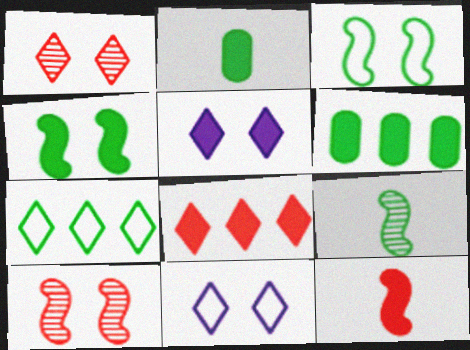[[5, 6, 12]]